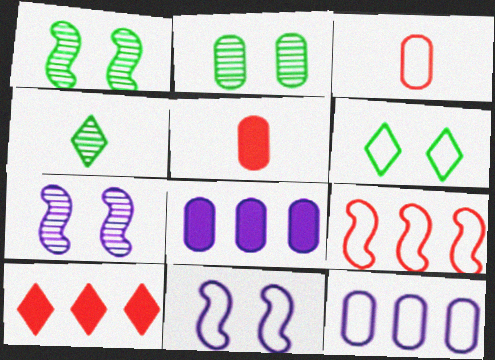[[2, 3, 8], 
[2, 5, 12]]